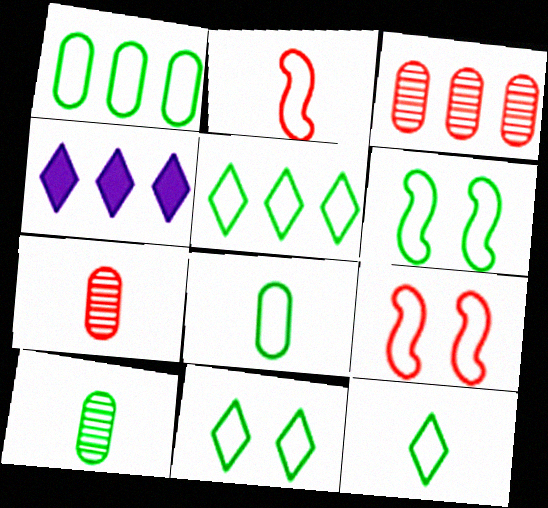[[1, 6, 12], 
[4, 6, 7], 
[4, 9, 10], 
[5, 6, 8], 
[5, 11, 12]]